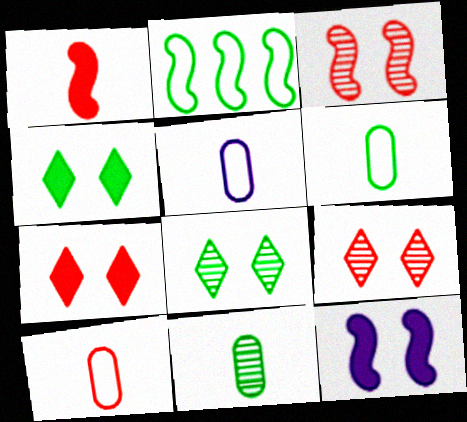[[2, 4, 11], 
[5, 6, 10]]